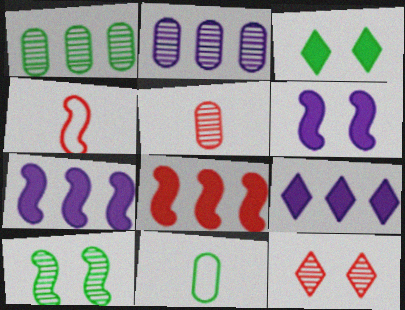[[2, 3, 4], 
[4, 7, 10], 
[7, 11, 12]]